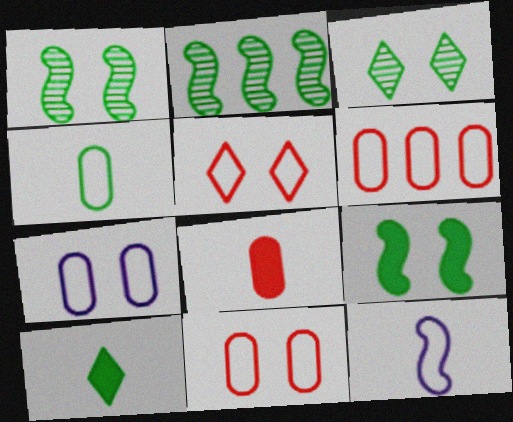[[4, 6, 7]]